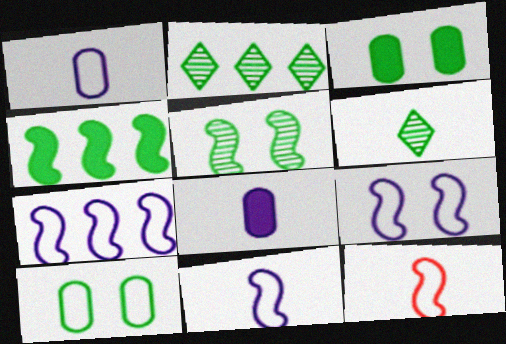[[4, 6, 10], 
[6, 8, 12], 
[7, 9, 11]]